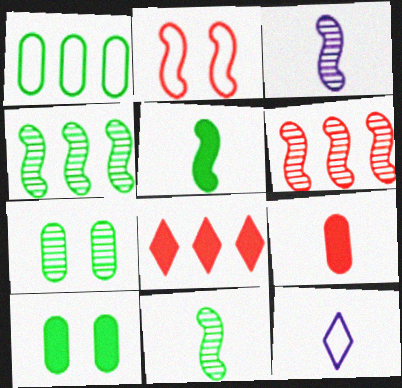[[1, 2, 12], 
[6, 10, 12], 
[9, 11, 12]]